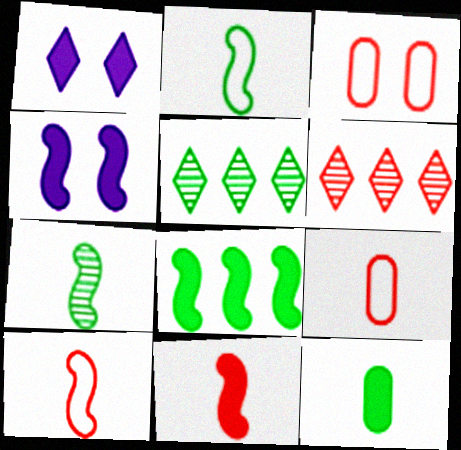[[3, 6, 11], 
[4, 5, 9], 
[4, 8, 11]]